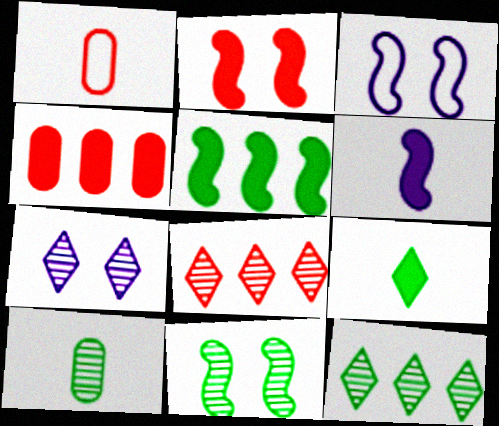[[1, 2, 8], 
[1, 5, 7], 
[2, 3, 11], 
[2, 5, 6], 
[10, 11, 12]]